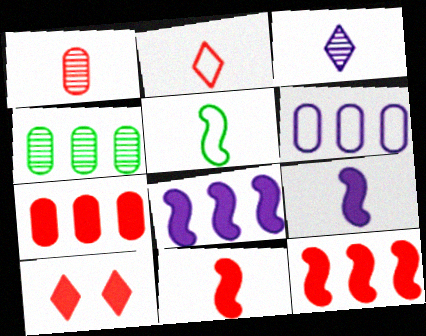[[1, 2, 11], 
[4, 6, 7], 
[7, 10, 11]]